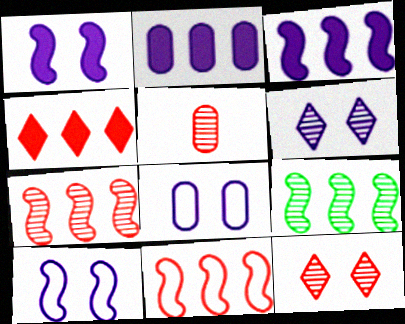[[1, 6, 8], 
[3, 9, 11], 
[5, 6, 9], 
[5, 7, 12]]